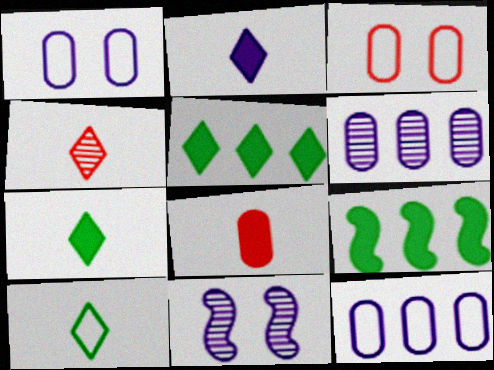[[1, 4, 9], 
[2, 4, 10], 
[2, 11, 12]]